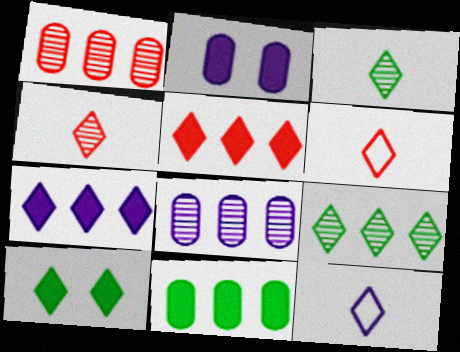[]